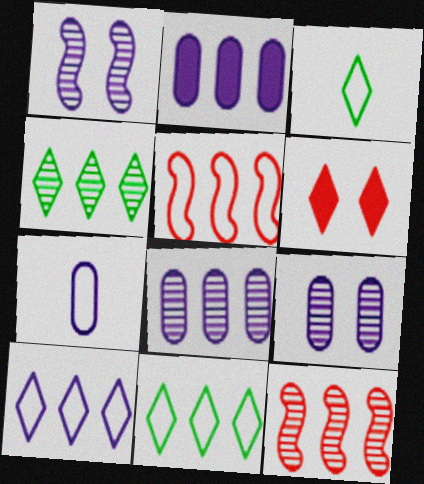[[2, 4, 5], 
[2, 7, 9], 
[2, 11, 12], 
[4, 8, 12]]